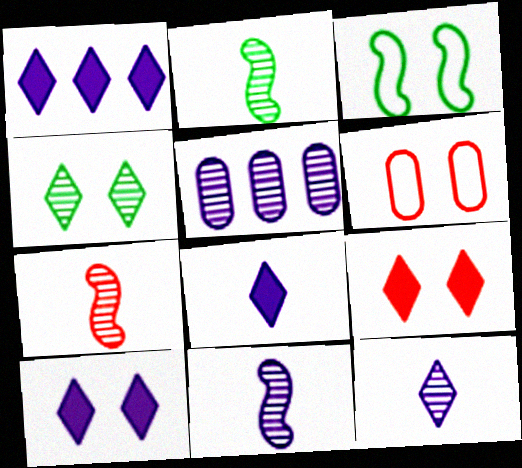[[1, 2, 6], 
[1, 8, 10], 
[2, 7, 11], 
[4, 5, 7]]